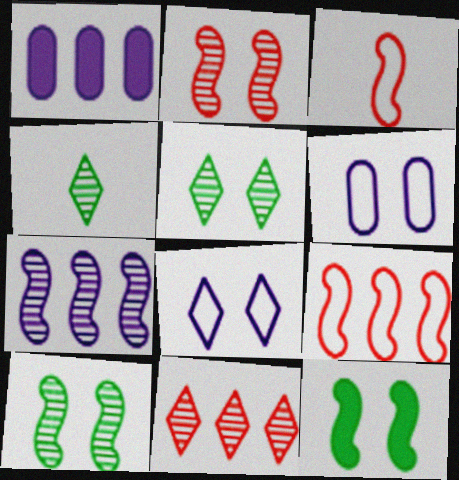[[1, 3, 5], 
[3, 7, 12]]